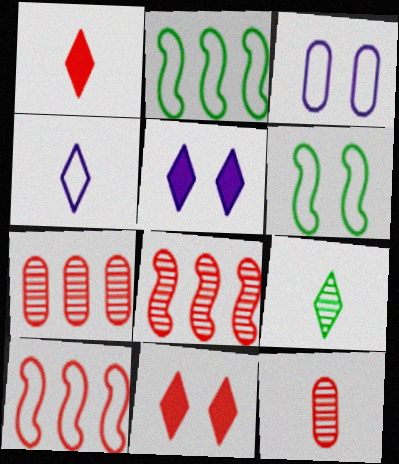[[1, 4, 9], 
[2, 5, 12], 
[10, 11, 12]]